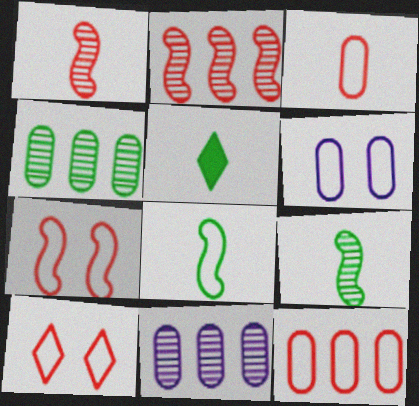[[2, 5, 6], 
[5, 7, 11]]